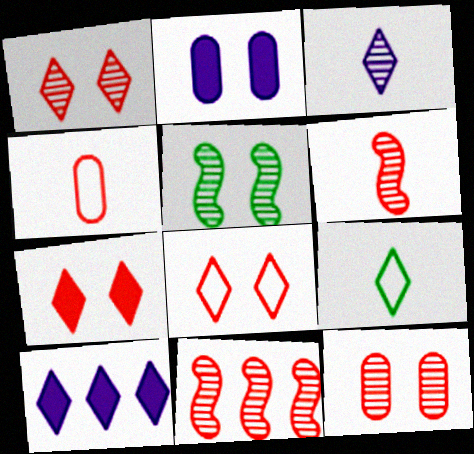[[1, 7, 8], 
[1, 9, 10], 
[2, 5, 8], 
[2, 9, 11], 
[4, 5, 10], 
[4, 7, 11]]